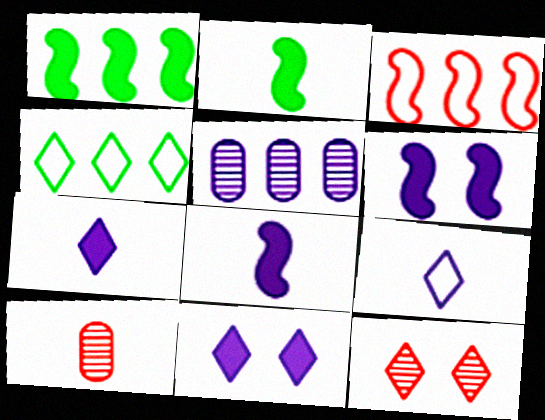[[2, 9, 10], 
[4, 6, 10], 
[4, 7, 12], 
[5, 6, 9]]